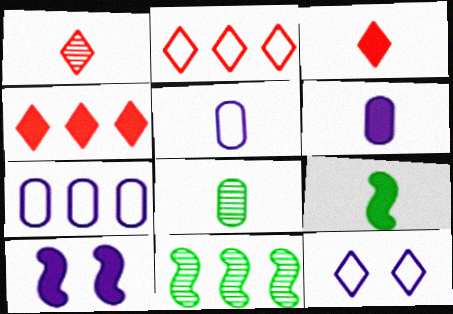[[1, 5, 9], 
[2, 8, 10], 
[3, 6, 9], 
[4, 7, 11]]